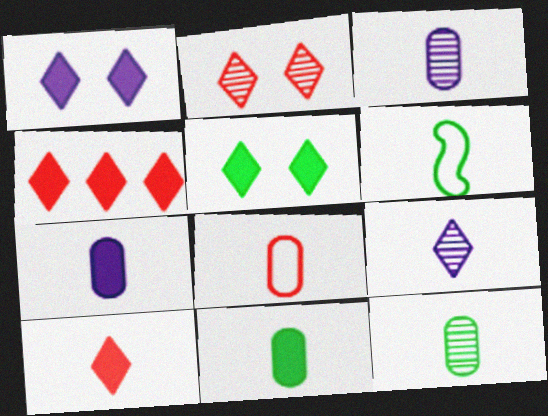[[3, 6, 10], 
[3, 8, 11], 
[7, 8, 12]]